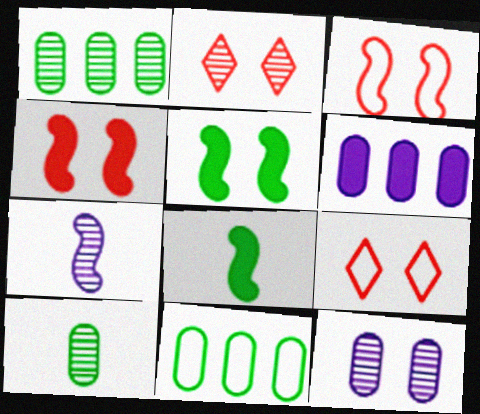[[1, 2, 7], 
[5, 9, 12]]